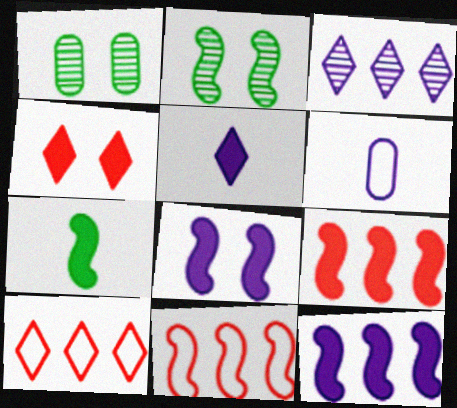[[1, 5, 11], 
[3, 6, 8], 
[7, 8, 9]]